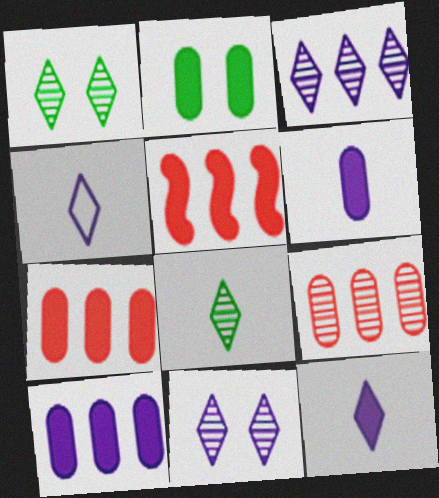[[2, 5, 12], 
[2, 6, 7]]